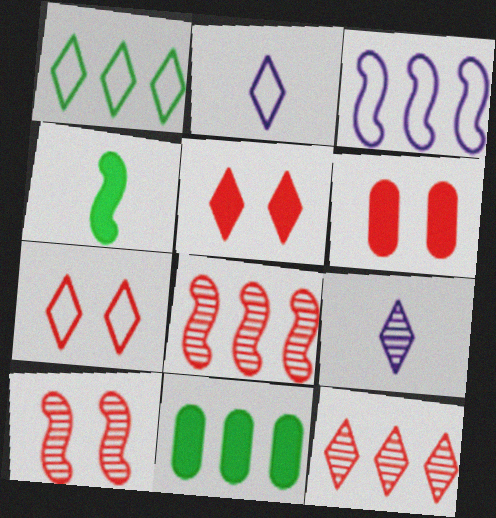[[1, 2, 7], 
[1, 5, 9], 
[2, 10, 11], 
[3, 4, 10], 
[3, 11, 12], 
[6, 7, 10]]